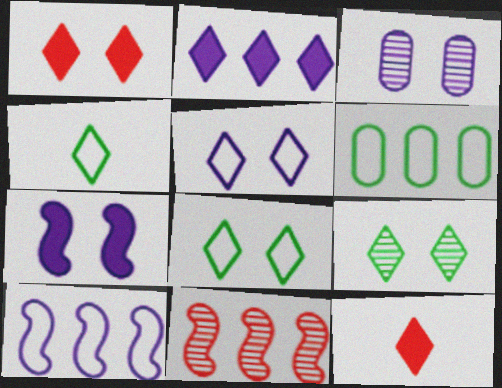[[1, 5, 9], 
[2, 6, 11], 
[3, 5, 7]]